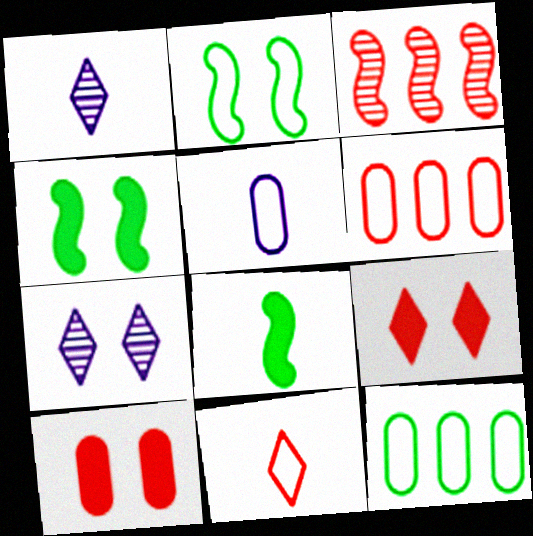[[1, 4, 6], 
[2, 7, 10], 
[3, 10, 11], 
[6, 7, 8]]